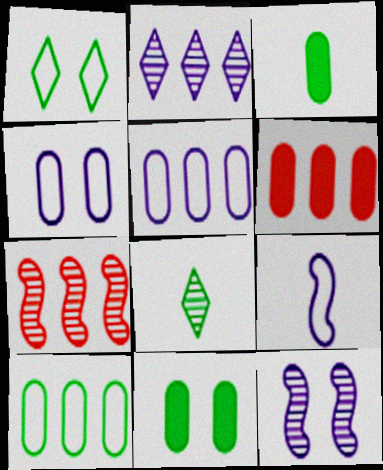[]